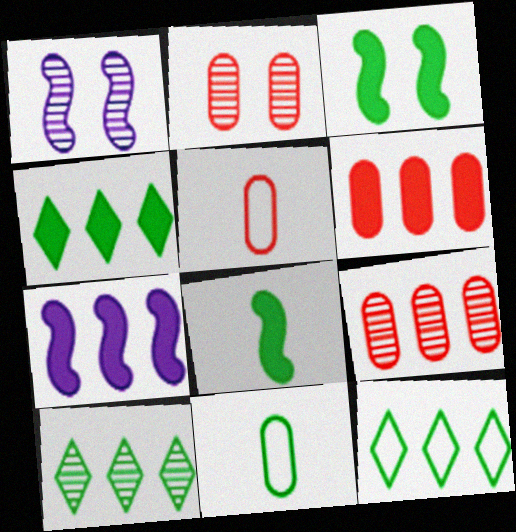[[1, 4, 5], 
[2, 5, 6], 
[3, 10, 11], 
[4, 6, 7], 
[4, 10, 12], 
[7, 9, 12]]